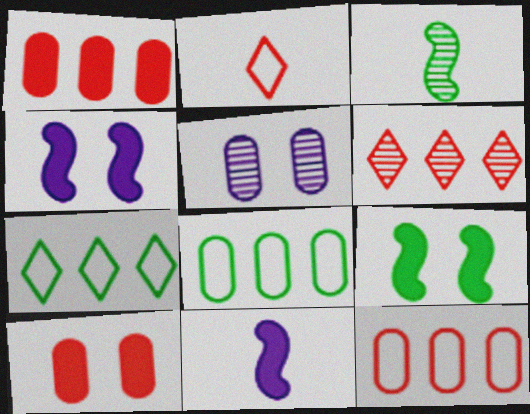[[3, 5, 6]]